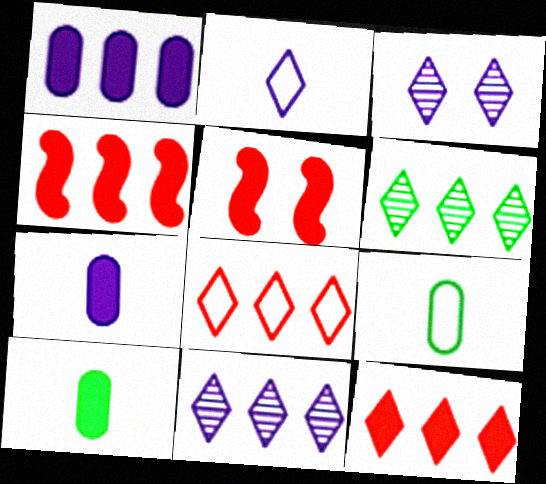[[3, 4, 9], 
[5, 9, 11]]